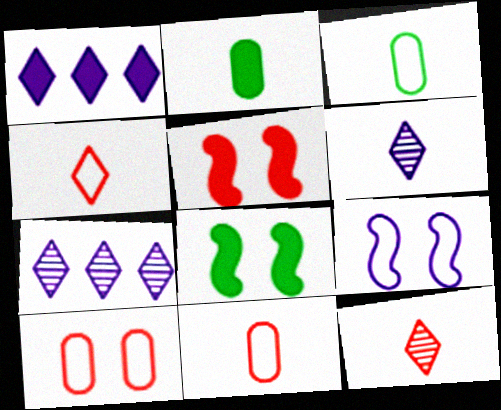[[1, 2, 5], 
[3, 5, 7], 
[7, 8, 11]]